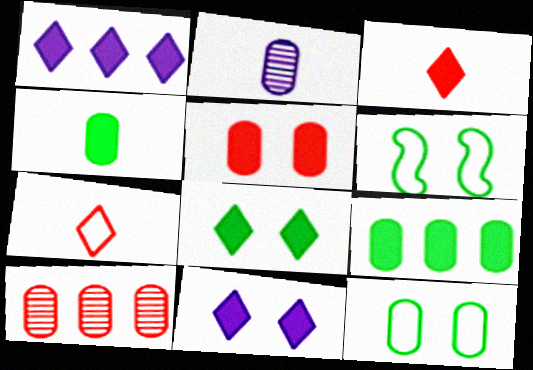[[1, 3, 8]]